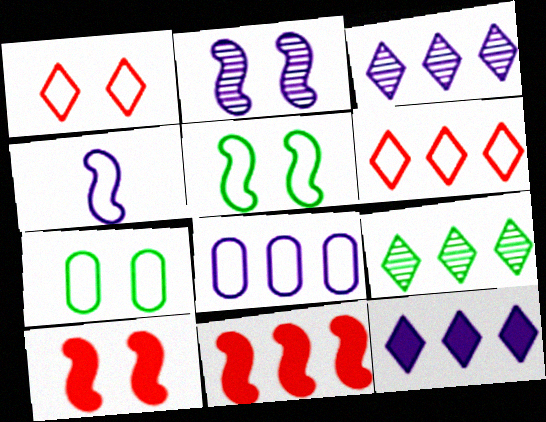[[2, 5, 10], 
[4, 6, 7], 
[6, 9, 12], 
[8, 9, 11]]